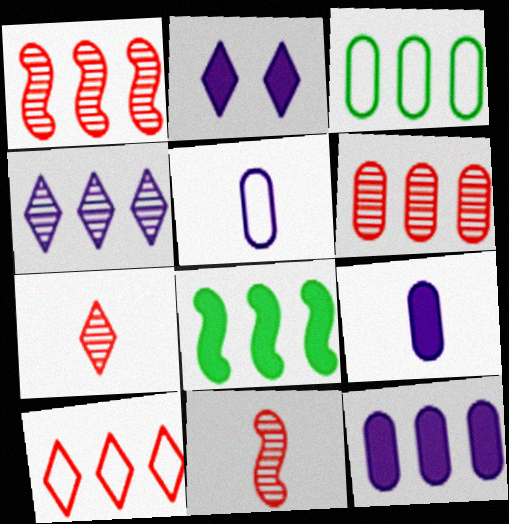[[2, 3, 11], 
[3, 6, 12]]